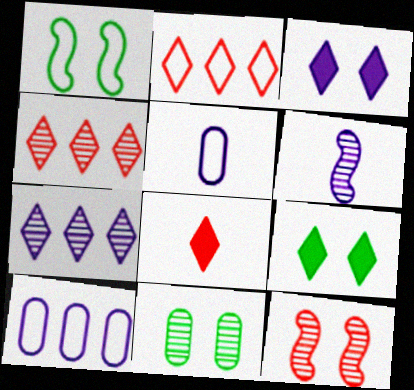[[1, 2, 5], 
[1, 9, 11], 
[3, 6, 10], 
[4, 6, 11]]